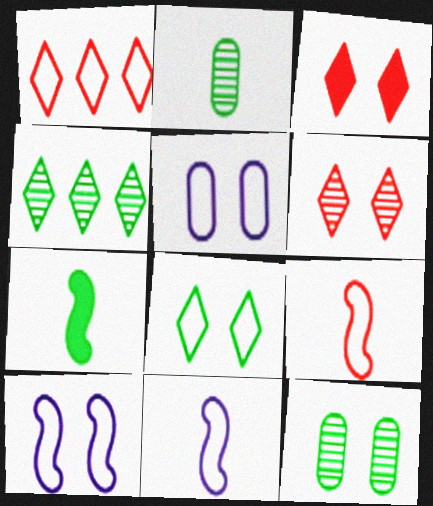[[3, 10, 12]]